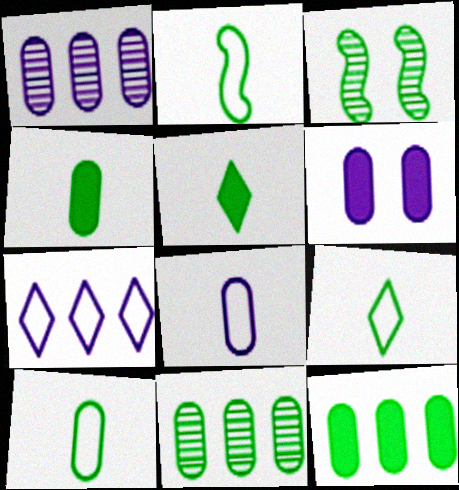[[1, 6, 8], 
[2, 9, 10], 
[3, 9, 12]]